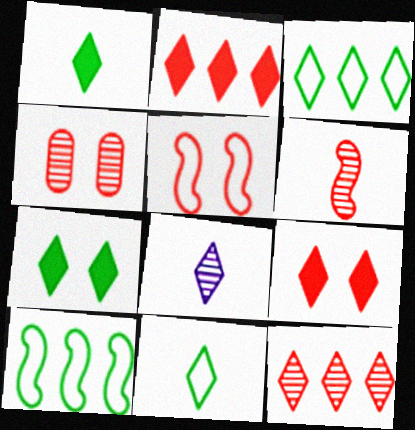[[3, 8, 9], 
[4, 5, 9], 
[4, 6, 12]]